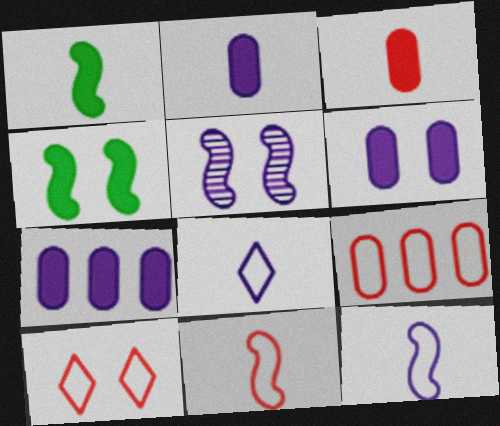[[2, 6, 7], 
[5, 7, 8], 
[9, 10, 11]]